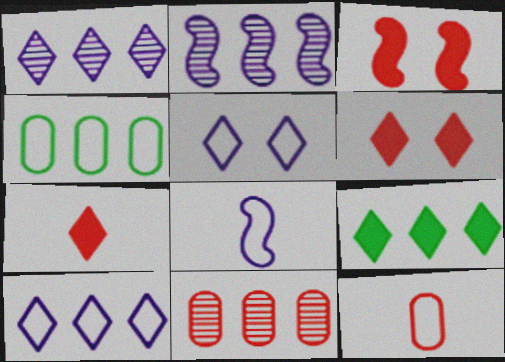[]